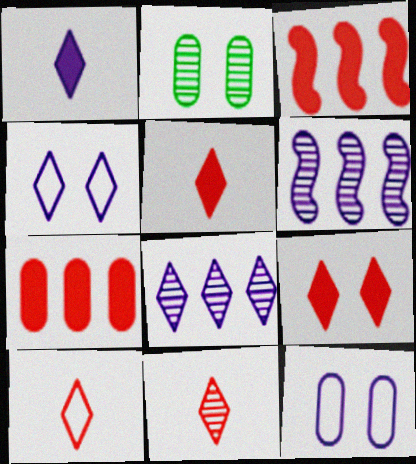[[1, 4, 8], 
[1, 6, 12], 
[2, 6, 11], 
[5, 10, 11]]